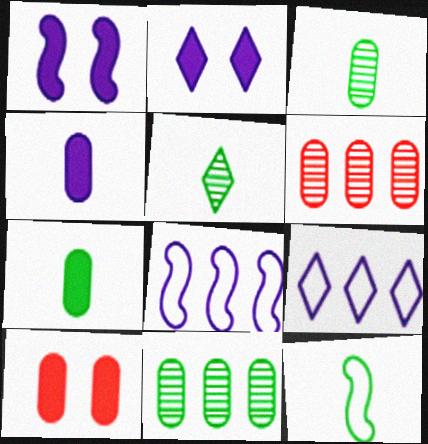[[2, 6, 12], 
[5, 7, 12], 
[5, 8, 10]]